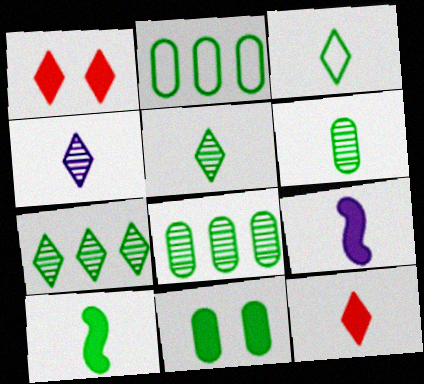[[2, 6, 11], 
[3, 4, 12], 
[3, 6, 10]]